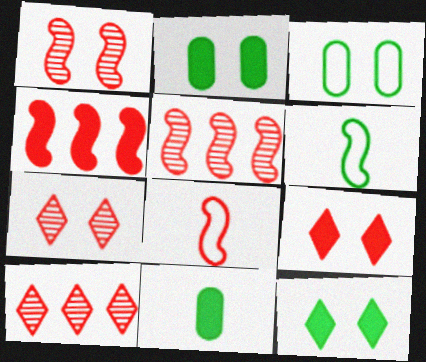[[1, 4, 8]]